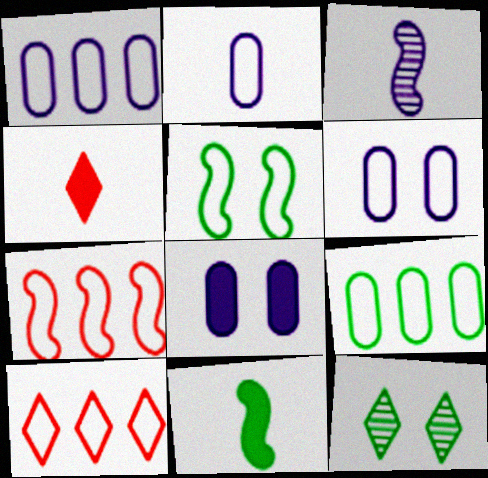[[1, 2, 6], 
[2, 5, 10], 
[9, 11, 12]]